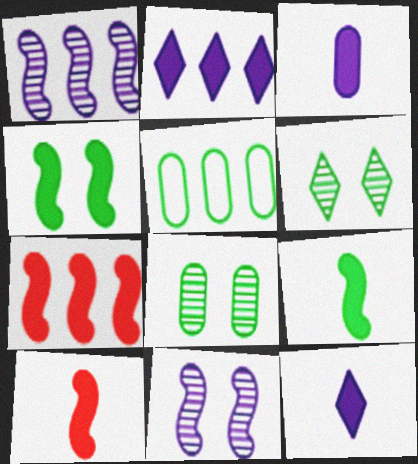[[5, 6, 9]]